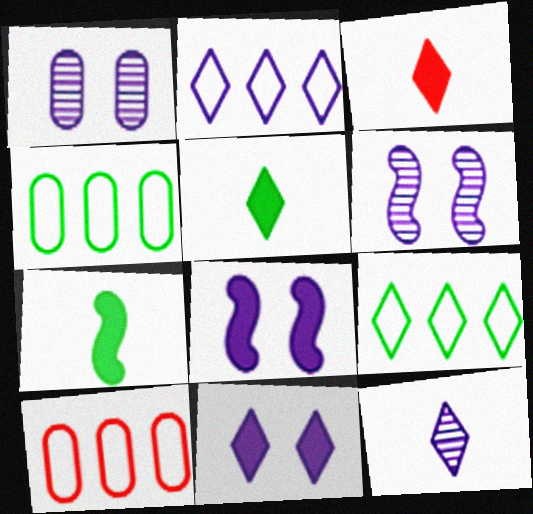[[2, 11, 12], 
[3, 4, 6], 
[5, 6, 10]]